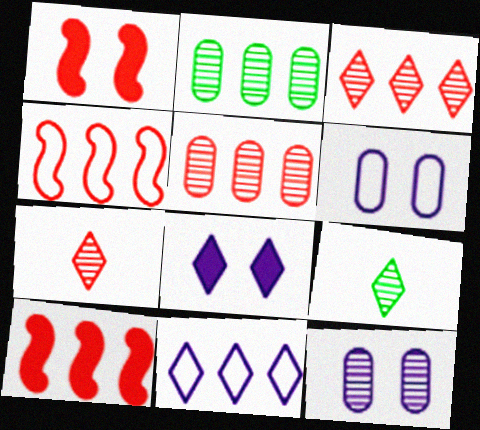[[2, 10, 11], 
[6, 9, 10]]